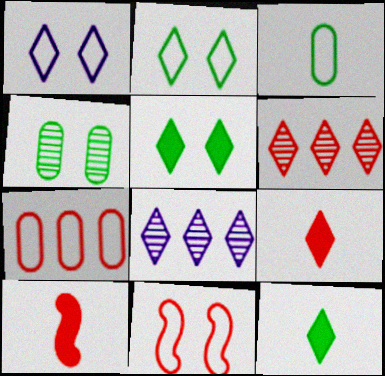[[1, 6, 12], 
[2, 8, 9]]